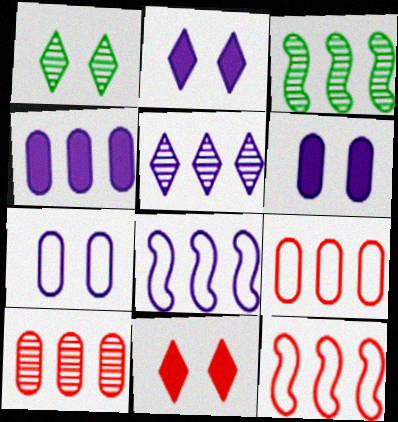[[3, 5, 10], 
[4, 5, 8]]